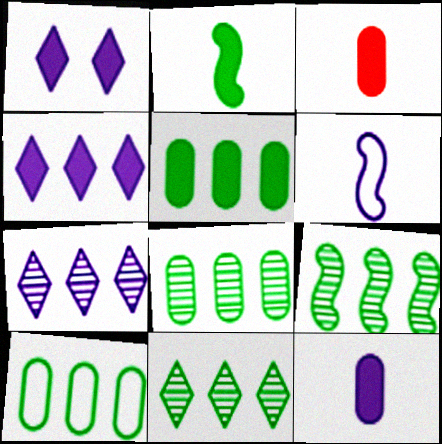[[5, 8, 10], 
[8, 9, 11]]